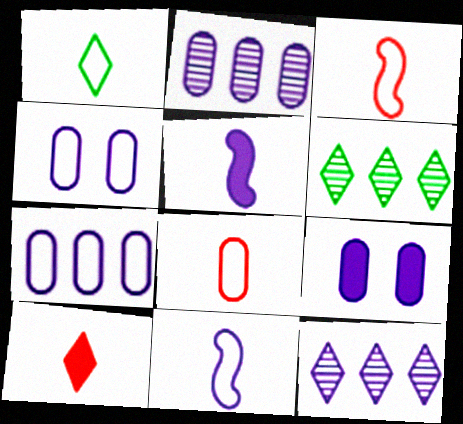[[1, 8, 11], 
[3, 6, 9], 
[4, 5, 12], 
[9, 11, 12]]